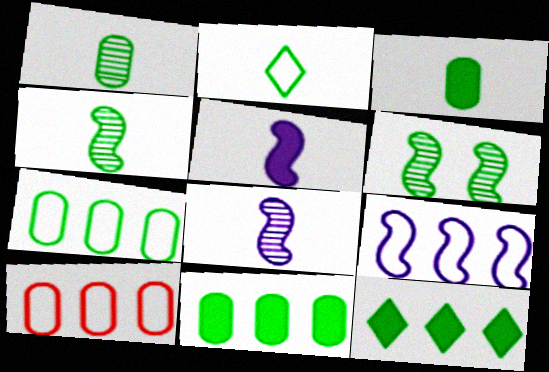[[2, 3, 4], 
[2, 6, 11]]